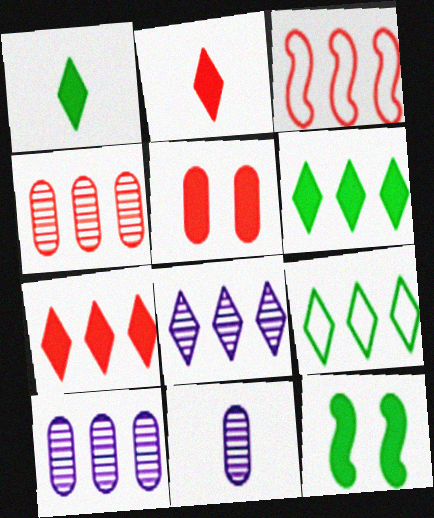[[3, 4, 7], 
[3, 6, 10], 
[7, 8, 9]]